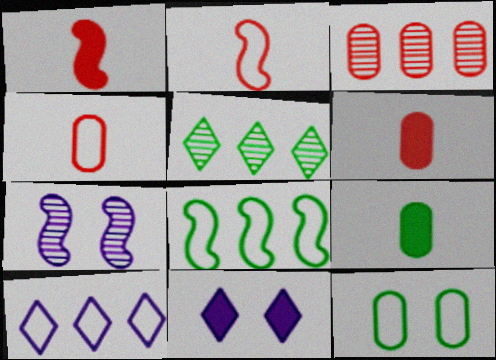[[1, 7, 8], 
[2, 10, 12]]